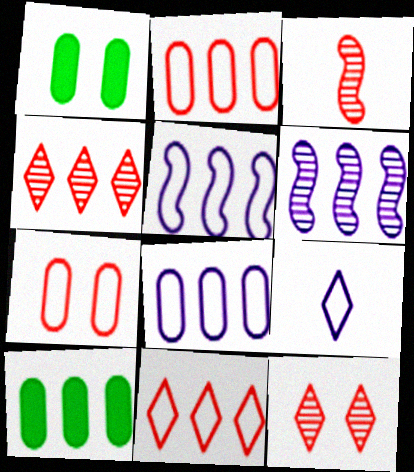[[4, 5, 10], 
[6, 10, 11]]